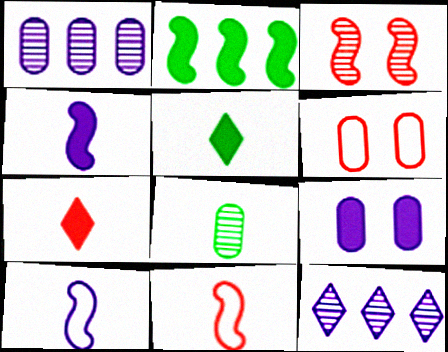[[2, 3, 10], 
[2, 7, 9], 
[3, 8, 12], 
[7, 8, 10], 
[9, 10, 12]]